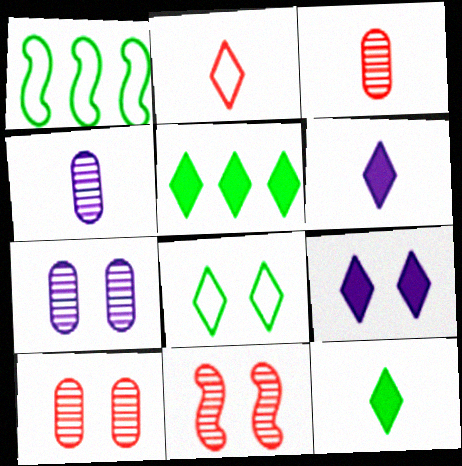[[1, 3, 9], 
[1, 6, 10]]